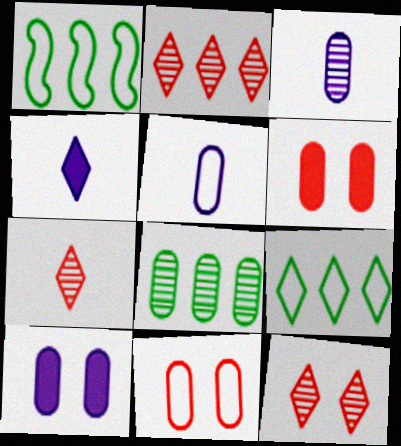[[1, 7, 10], 
[2, 7, 12], 
[4, 9, 12], 
[5, 6, 8]]